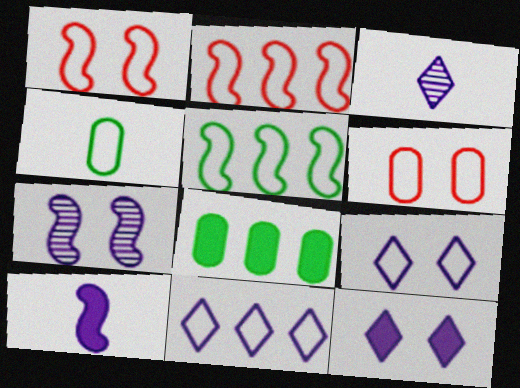[[1, 3, 8], 
[1, 4, 11], 
[2, 4, 9], 
[3, 11, 12]]